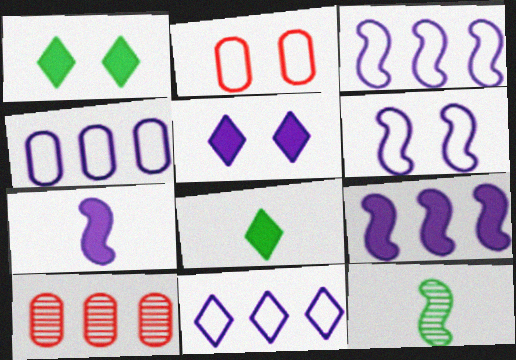[[3, 4, 11], 
[6, 8, 10]]